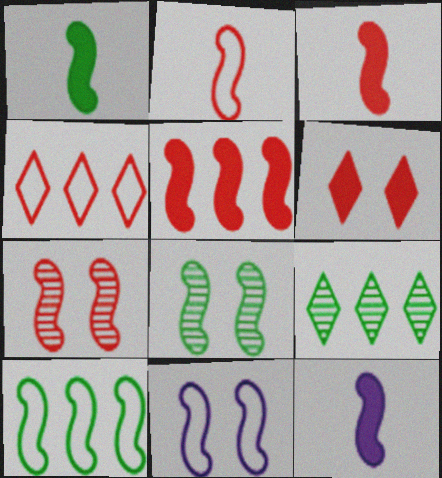[[1, 3, 12], 
[1, 8, 10], 
[2, 5, 7], 
[2, 10, 11], 
[7, 10, 12]]